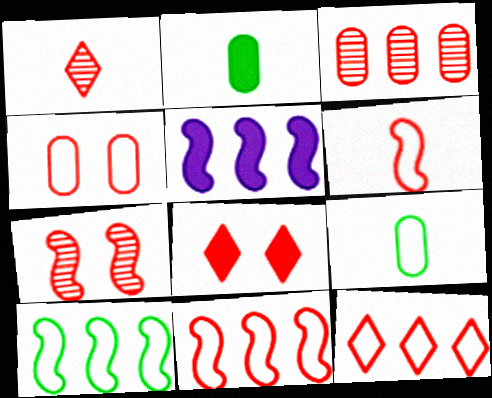[[1, 3, 7], 
[1, 8, 12], 
[2, 5, 8], 
[3, 6, 8], 
[4, 6, 12], 
[4, 7, 8]]